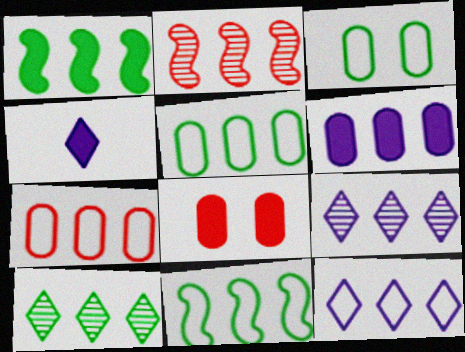[[1, 4, 8], 
[1, 5, 10], 
[1, 7, 9], 
[2, 3, 4], 
[7, 11, 12]]